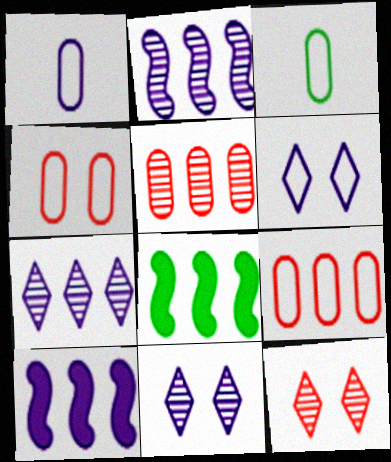[[1, 8, 12], 
[1, 10, 11], 
[3, 10, 12], 
[7, 8, 9]]